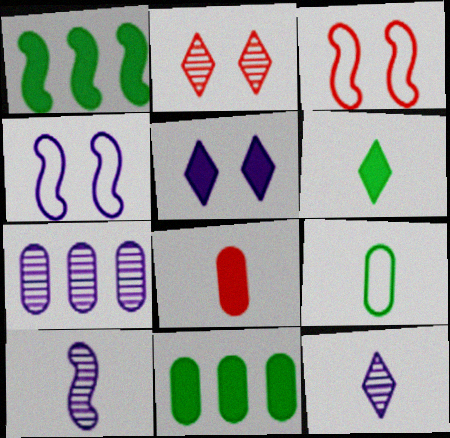[[1, 3, 10], 
[1, 5, 8], 
[3, 6, 7], 
[3, 11, 12]]